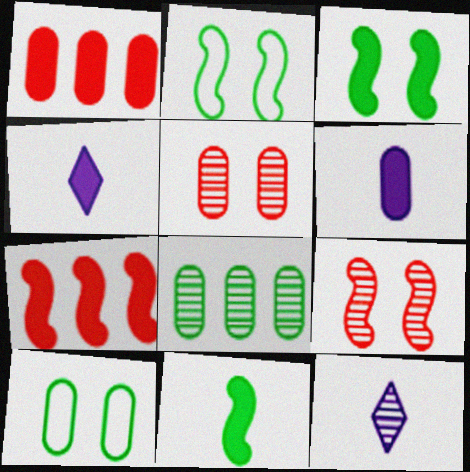[[1, 2, 12], 
[1, 3, 4], 
[7, 10, 12], 
[8, 9, 12]]